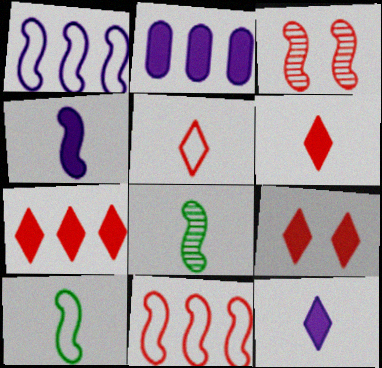[[6, 7, 9]]